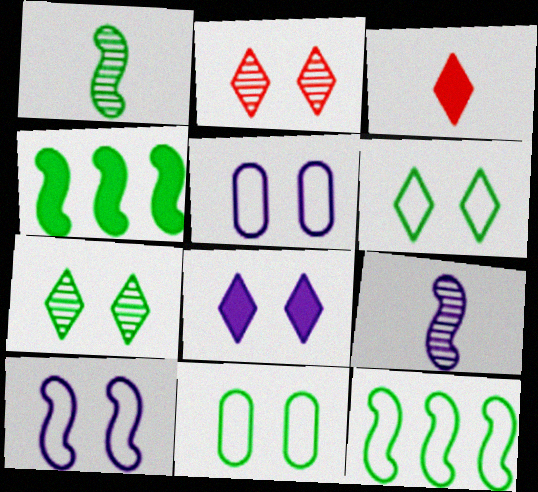[[2, 6, 8]]